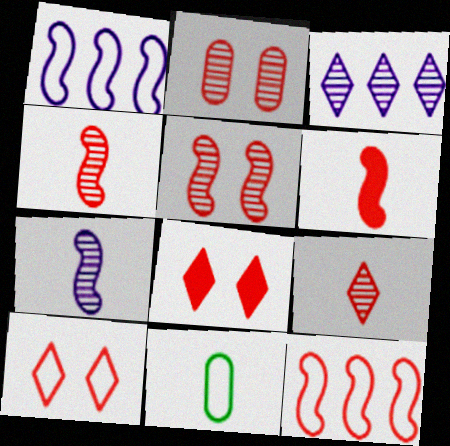[[1, 10, 11], 
[5, 6, 12]]